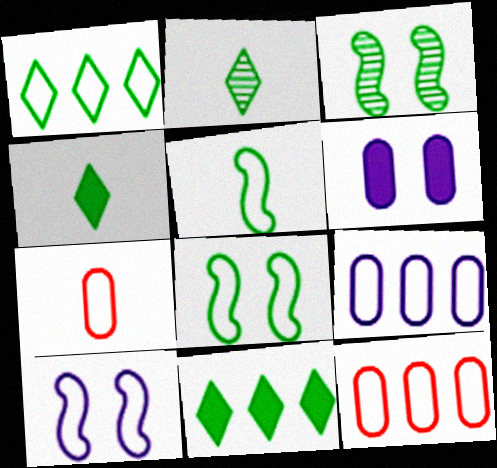[[1, 7, 10]]